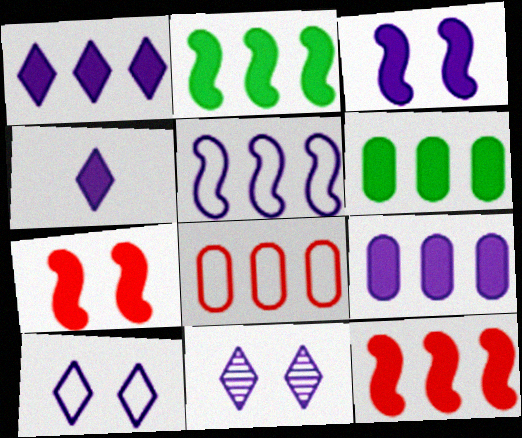[[1, 6, 12], 
[3, 4, 9], 
[4, 6, 7]]